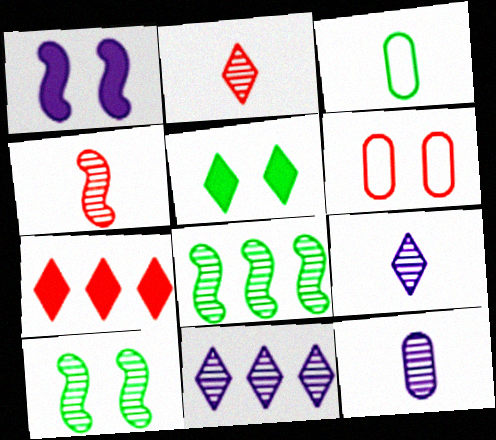[[3, 5, 8], 
[4, 6, 7]]